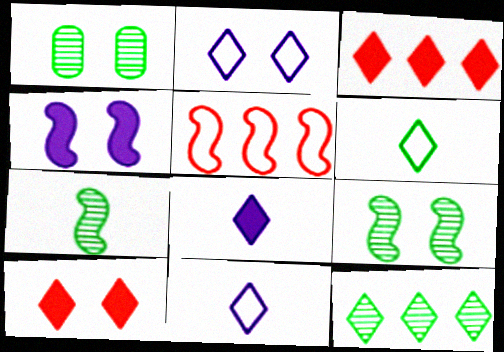[[1, 5, 8], 
[1, 7, 12], 
[4, 5, 7], 
[10, 11, 12]]